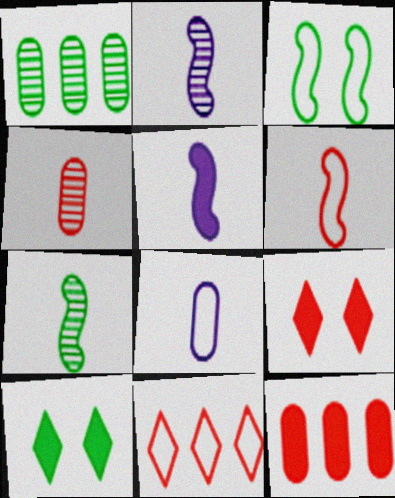[[3, 8, 11], 
[5, 6, 7], 
[5, 10, 12]]